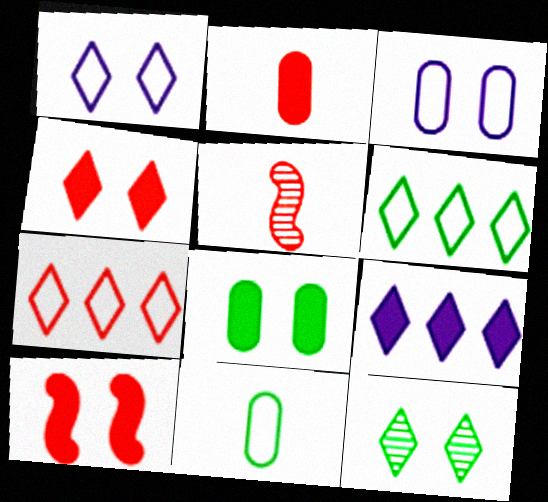[[1, 4, 12], 
[3, 10, 12]]